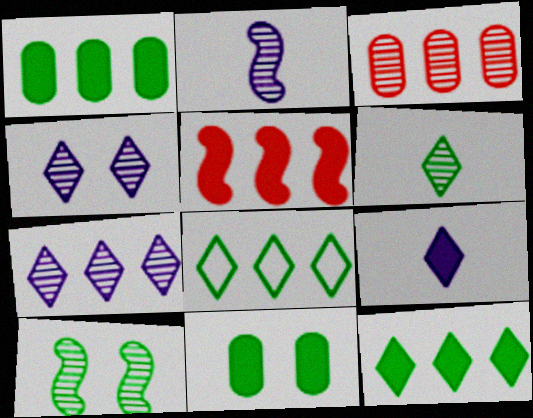[[5, 9, 11]]